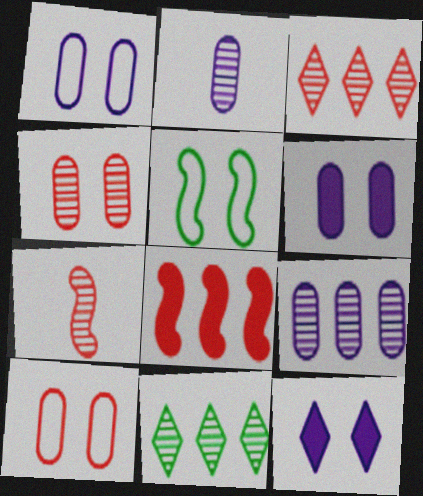[[3, 4, 7], 
[4, 5, 12]]